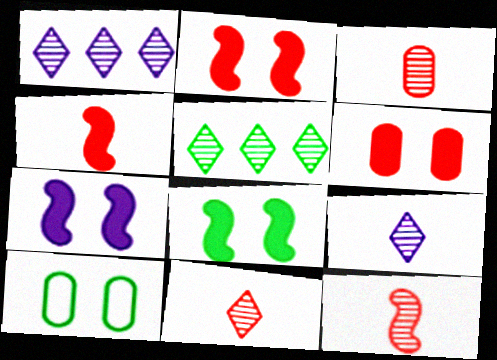[[1, 4, 10], 
[2, 7, 8], 
[3, 11, 12]]